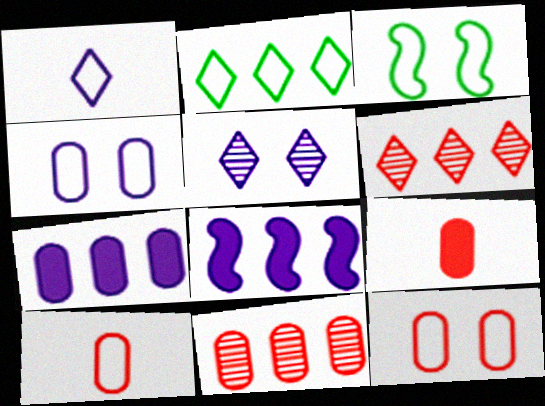[[2, 8, 11], 
[9, 11, 12]]